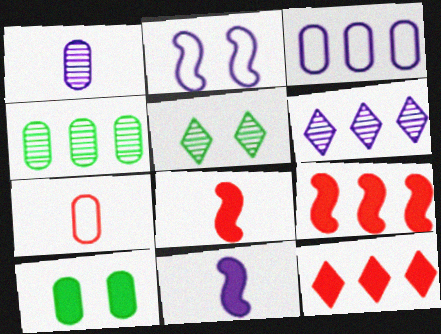[[3, 5, 8], 
[10, 11, 12]]